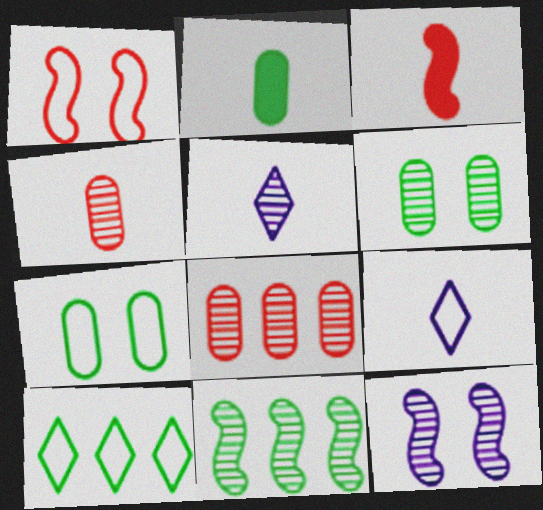[]